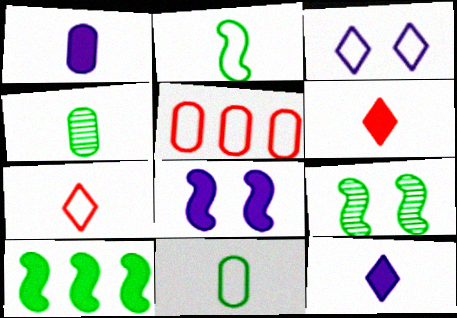[[2, 3, 5], 
[2, 9, 10], 
[5, 9, 12]]